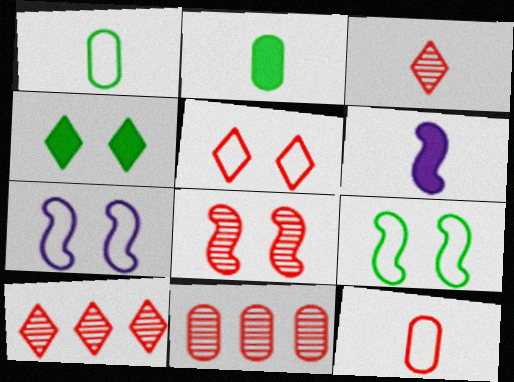[[1, 3, 6], 
[2, 7, 10], 
[3, 8, 11]]